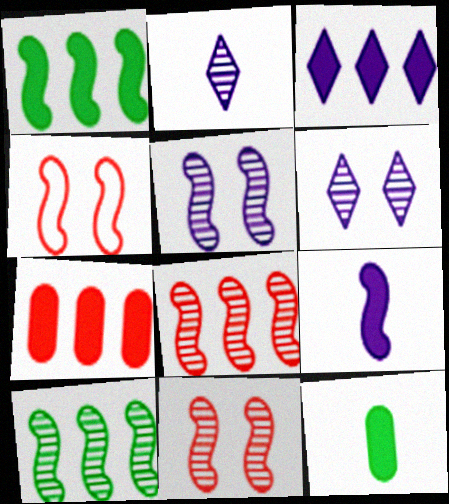[[1, 3, 7], 
[4, 9, 10]]